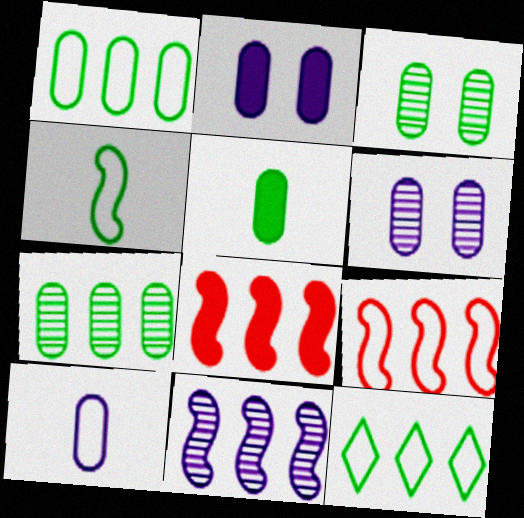[[1, 3, 5]]